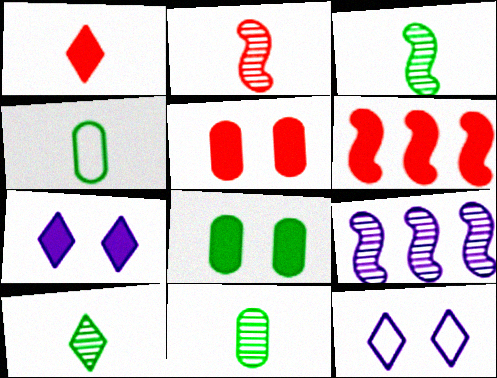[[1, 5, 6], 
[3, 10, 11], 
[6, 11, 12]]